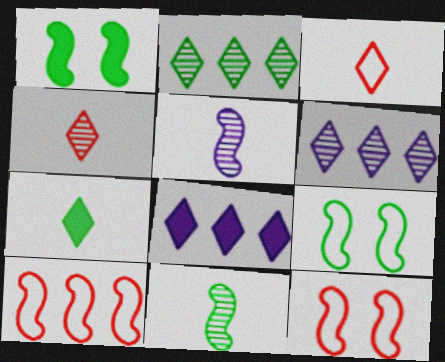[[1, 5, 10]]